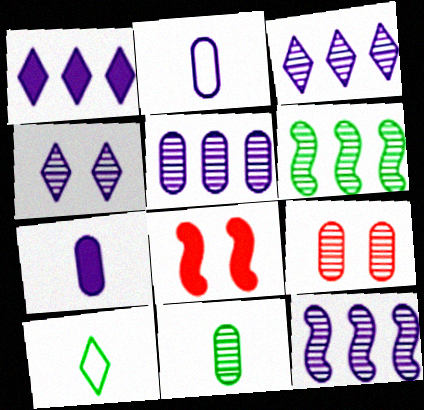[[3, 5, 12], 
[5, 8, 10], 
[5, 9, 11]]